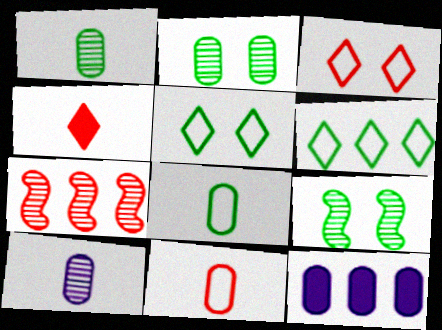[[2, 11, 12], 
[6, 7, 12]]